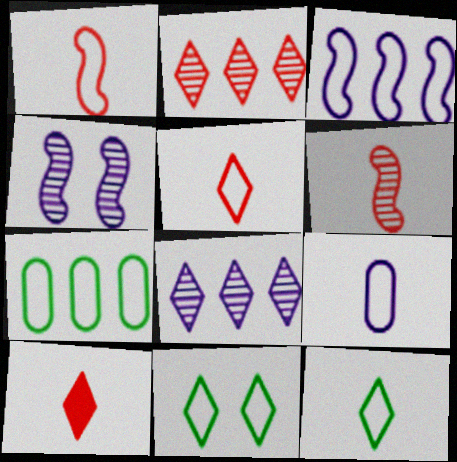[[1, 9, 12], 
[4, 7, 10], 
[8, 10, 11]]